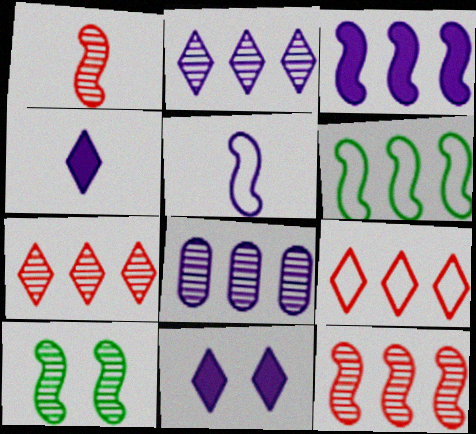[[3, 6, 12], 
[5, 8, 11]]